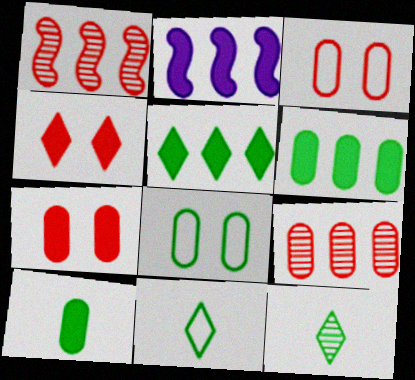[[2, 3, 12], 
[2, 4, 10]]